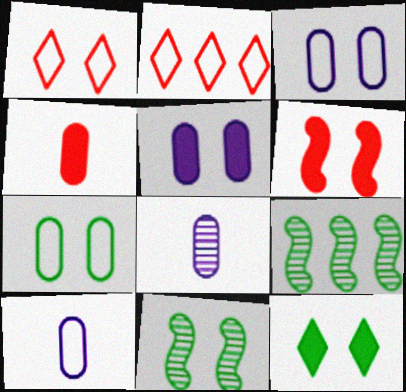[[1, 5, 11], 
[5, 6, 12], 
[7, 11, 12]]